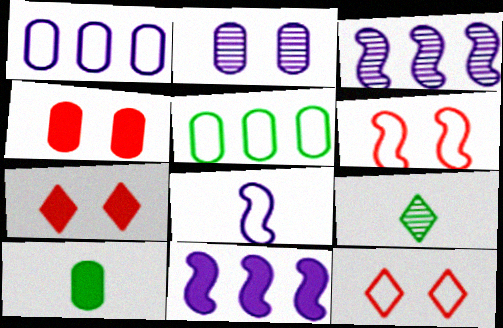[[3, 10, 12], 
[5, 8, 12], 
[7, 10, 11]]